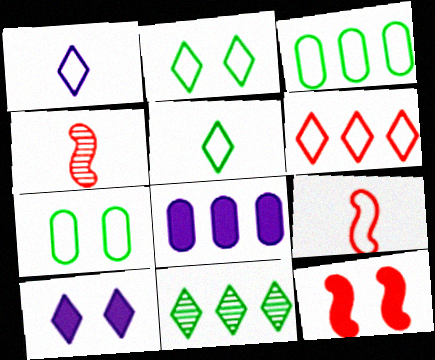[[1, 2, 6], 
[2, 4, 8], 
[3, 4, 10]]